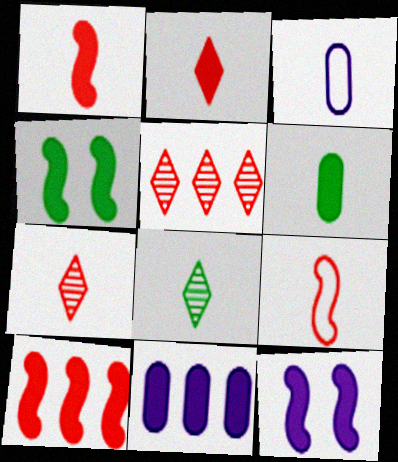[[1, 3, 8], 
[2, 4, 11], 
[3, 4, 5]]